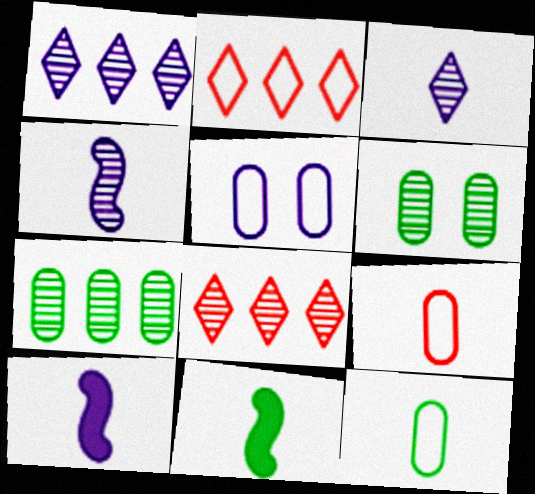[[1, 5, 10], 
[2, 6, 10], 
[3, 9, 11], 
[4, 6, 8], 
[5, 8, 11]]